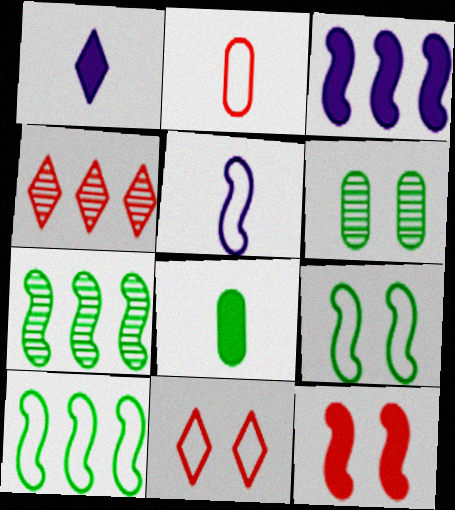[[2, 4, 12], 
[5, 7, 12]]